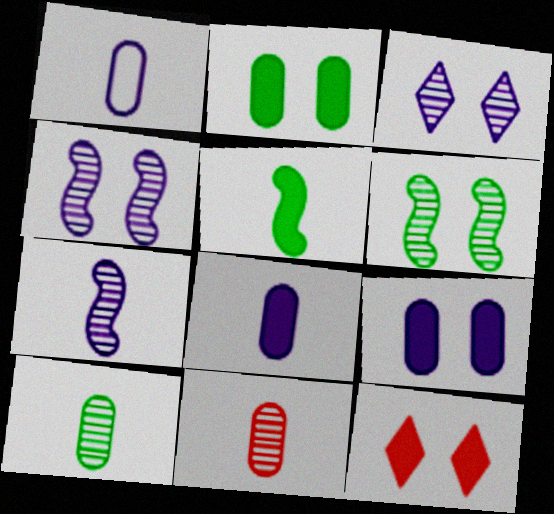[]